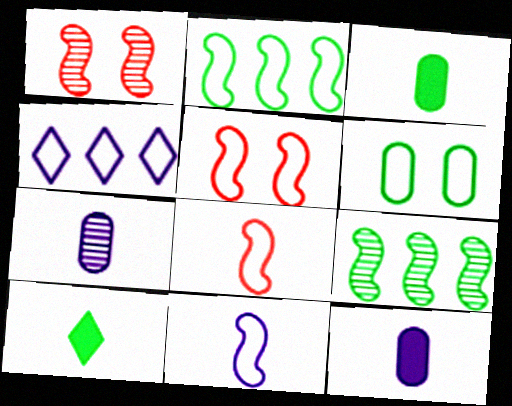[[1, 3, 4], 
[2, 5, 11], 
[4, 6, 8], 
[6, 9, 10], 
[7, 8, 10]]